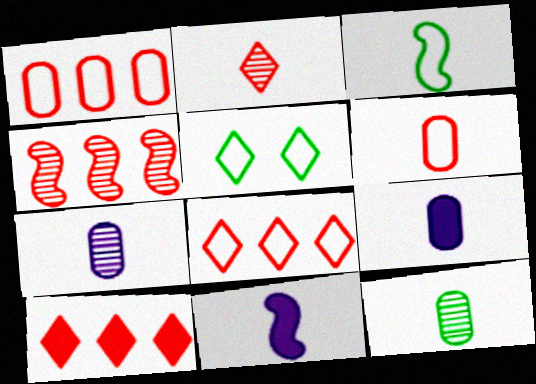[[1, 4, 10], 
[2, 3, 9], 
[4, 5, 9], 
[6, 9, 12]]